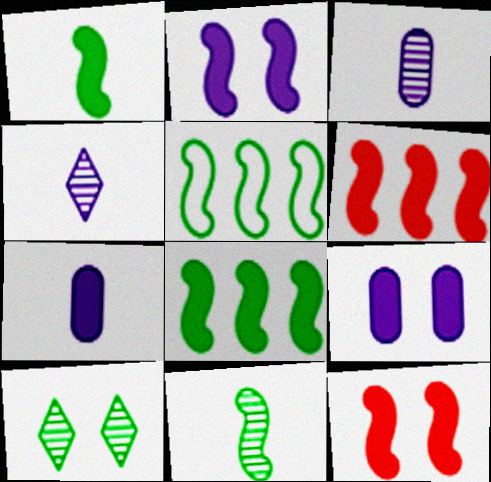[[1, 2, 6]]